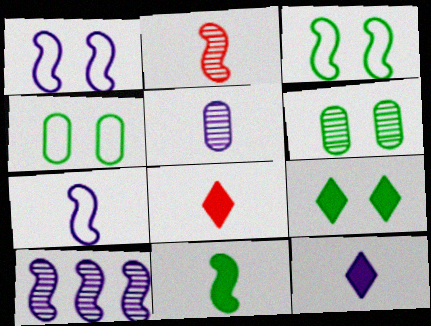[[2, 7, 11], 
[3, 6, 9], 
[4, 8, 10], 
[5, 7, 12]]